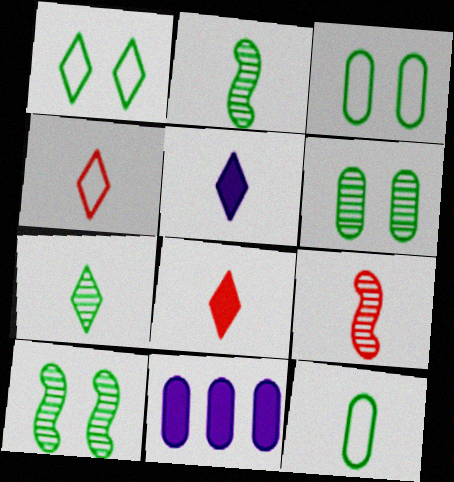[[1, 9, 11], 
[4, 5, 7], 
[4, 10, 11], 
[5, 9, 12]]